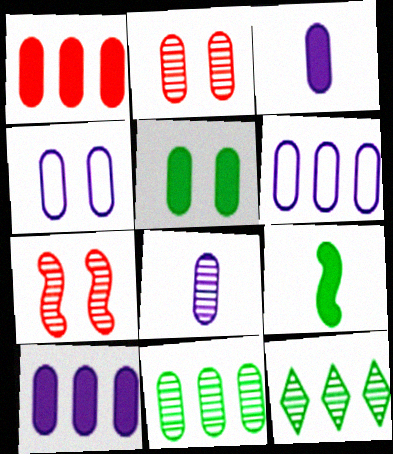[[1, 3, 5], 
[1, 6, 11], 
[2, 4, 5], 
[2, 8, 11], 
[4, 8, 10], 
[7, 8, 12]]